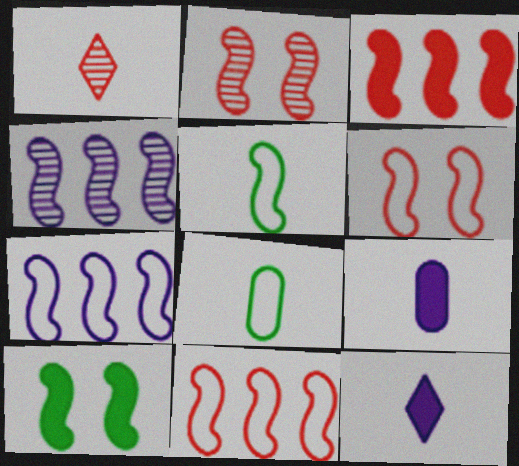[[1, 5, 9], 
[5, 6, 7]]